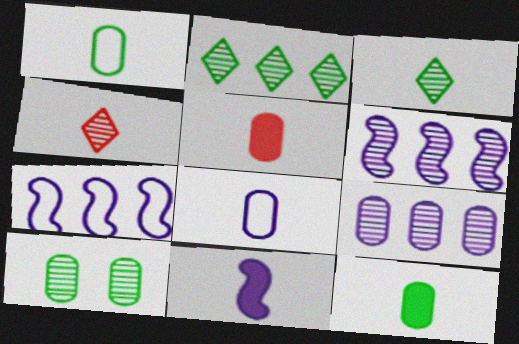[[1, 4, 11], 
[4, 6, 10]]